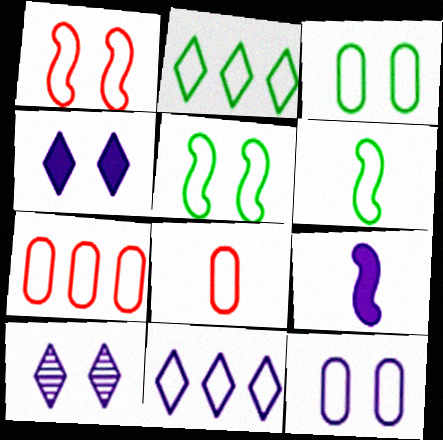[[2, 3, 6], 
[5, 8, 11]]